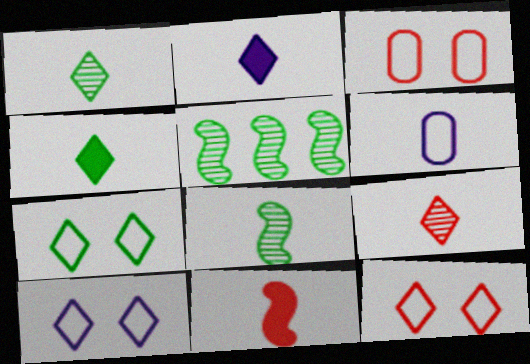[[1, 6, 11], 
[2, 3, 5], 
[7, 10, 12]]